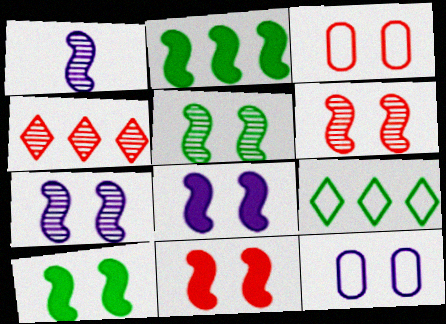[[5, 6, 7], 
[8, 10, 11]]